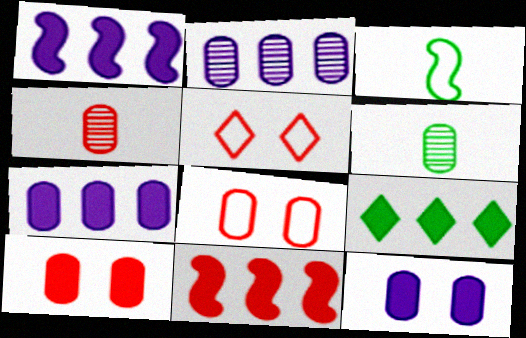[[1, 5, 6], 
[4, 5, 11], 
[6, 7, 8], 
[7, 9, 11]]